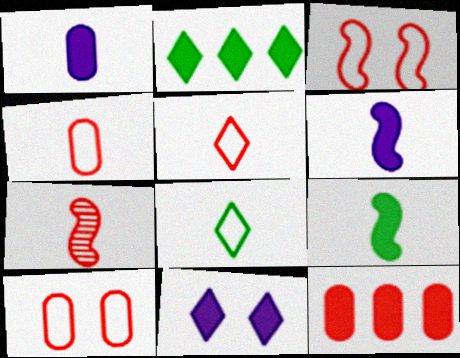[[1, 7, 8], 
[9, 11, 12]]